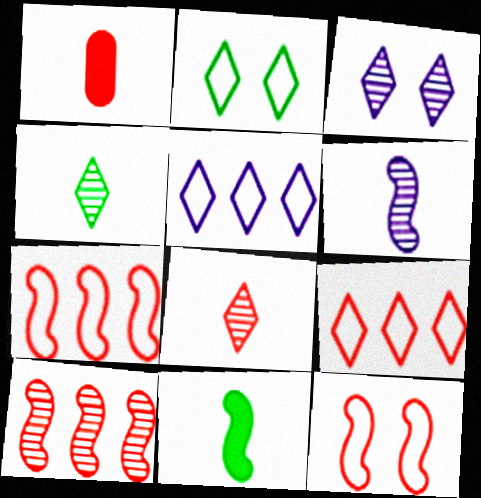[]